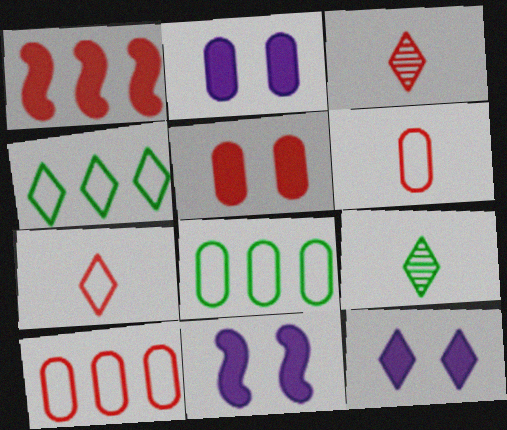[[2, 11, 12], 
[3, 4, 12], 
[3, 8, 11], 
[9, 10, 11]]